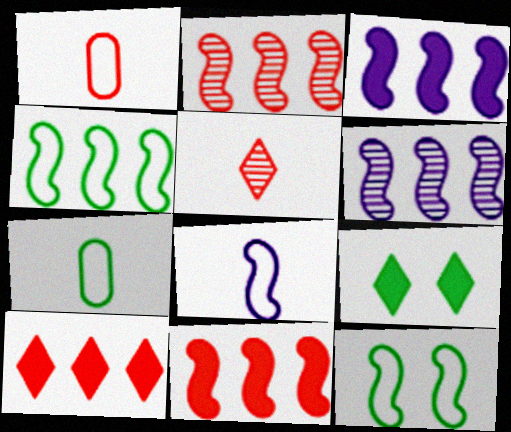[[1, 6, 9], 
[2, 3, 4], 
[4, 6, 11]]